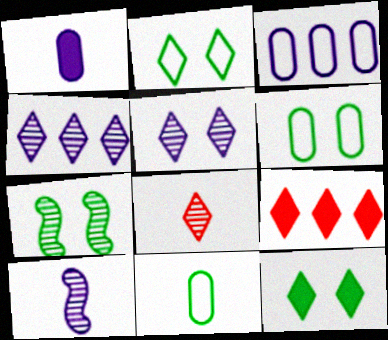[[6, 7, 12], 
[6, 9, 10]]